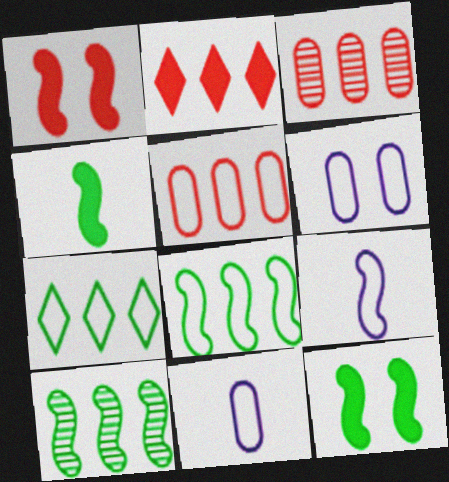[[1, 9, 10]]